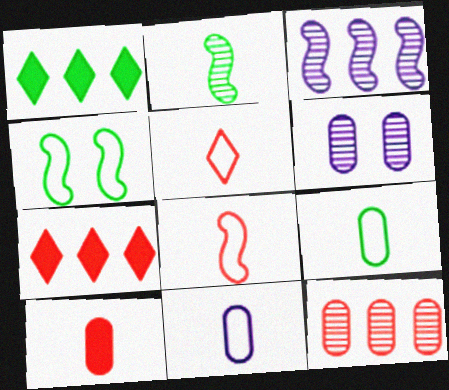[[1, 6, 8]]